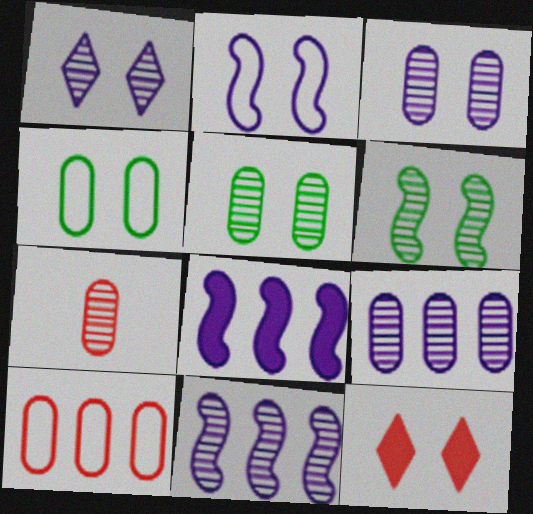[[2, 5, 12], 
[5, 7, 9]]